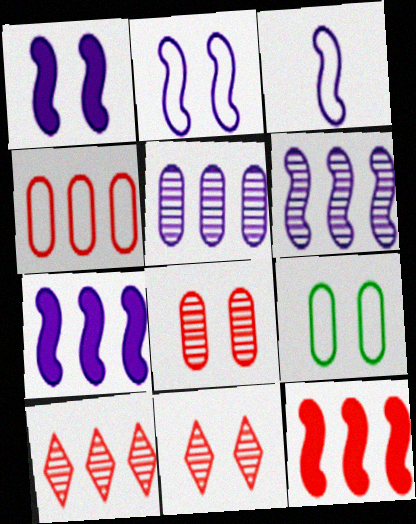[[1, 3, 6], 
[1, 9, 11], 
[4, 10, 12]]